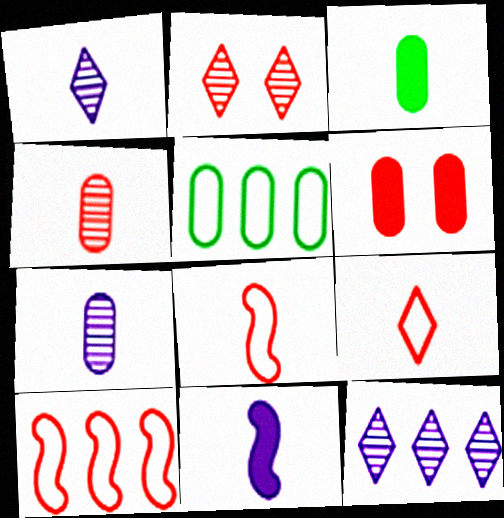[[1, 3, 8], 
[2, 5, 11], 
[5, 6, 7]]